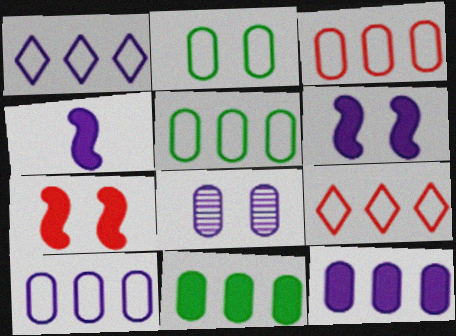[[1, 4, 8], 
[3, 5, 10]]